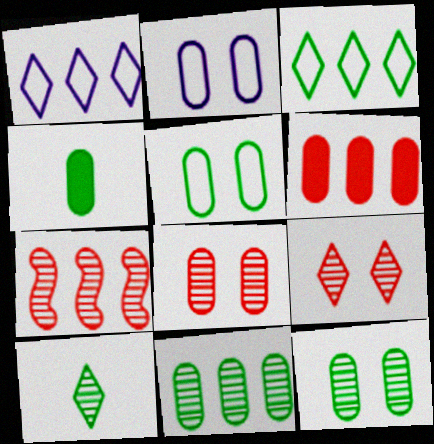[[4, 5, 11]]